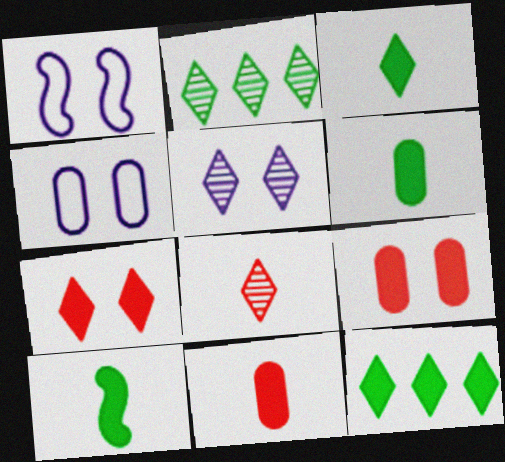[[1, 2, 11], 
[2, 5, 8], 
[3, 6, 10]]